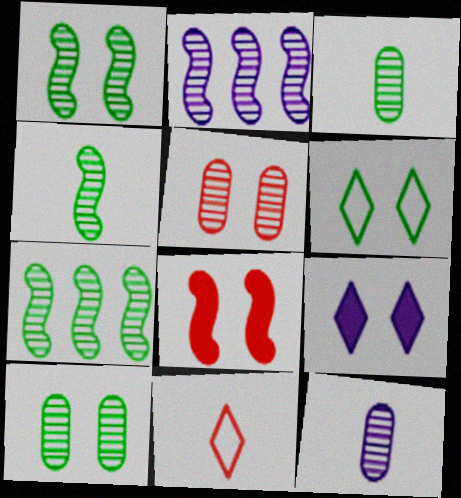[[1, 4, 7]]